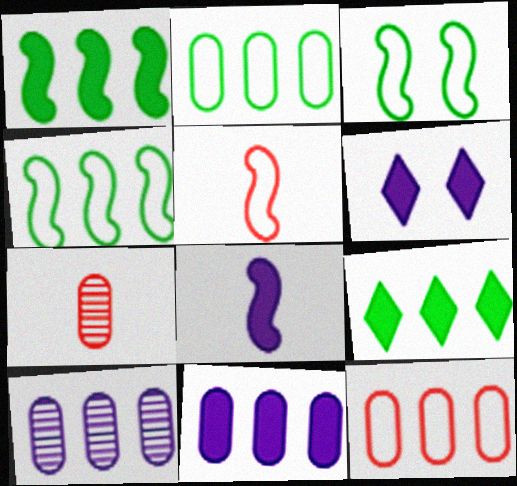[[4, 6, 7], 
[6, 8, 11]]